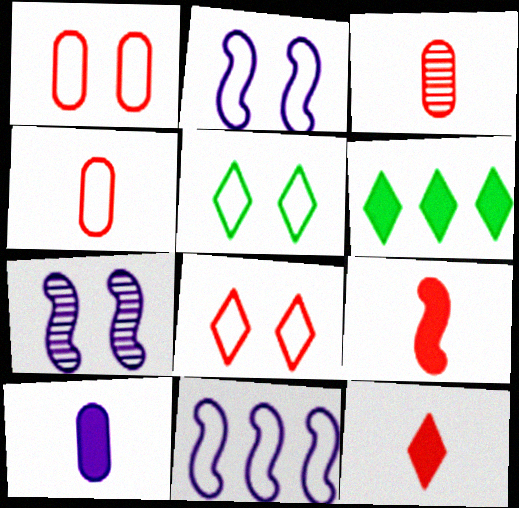[[1, 2, 5], 
[2, 3, 6], 
[4, 5, 11], 
[4, 6, 7]]